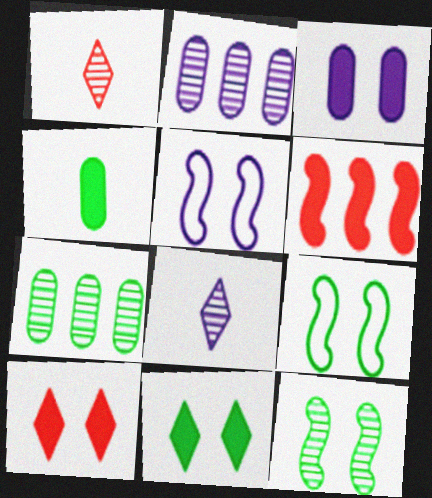[[1, 2, 12]]